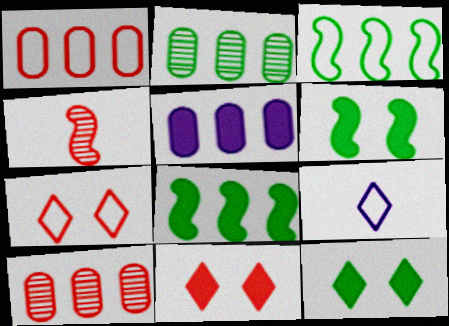[[1, 2, 5], 
[1, 4, 11], 
[6, 9, 10]]